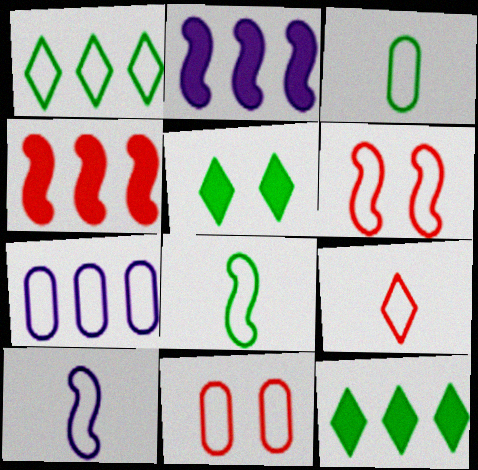[[1, 10, 11], 
[3, 7, 11], 
[3, 9, 10]]